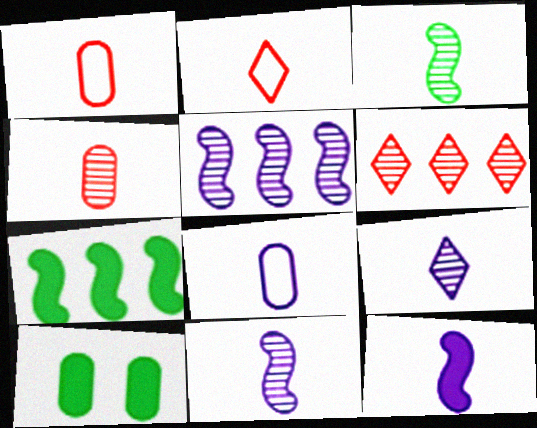[[2, 5, 10], 
[3, 4, 9], 
[8, 9, 12]]